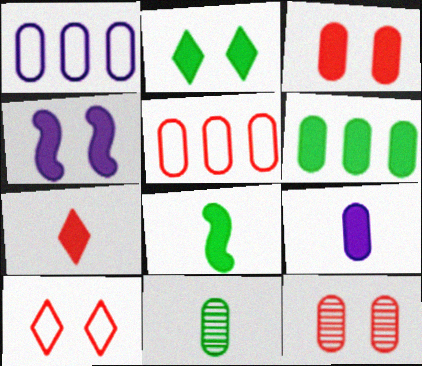[[1, 3, 11], 
[2, 3, 4], 
[2, 6, 8], 
[3, 6, 9], 
[4, 6, 7], 
[7, 8, 9]]